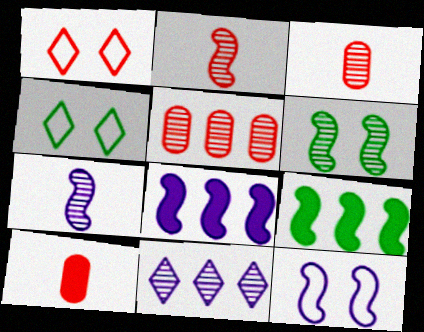[[2, 9, 12], 
[3, 4, 8], 
[3, 6, 11], 
[7, 8, 12]]